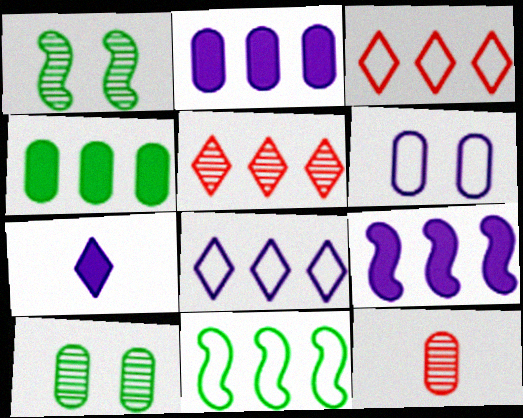[[2, 5, 11], 
[4, 6, 12]]